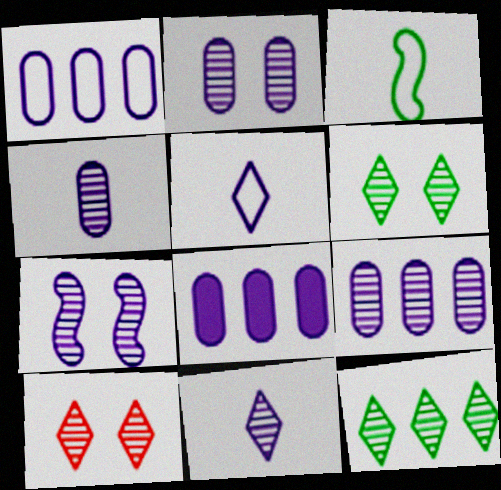[[1, 8, 9], 
[2, 4, 9], 
[3, 8, 10], 
[5, 7, 8], 
[7, 9, 11], 
[10, 11, 12]]